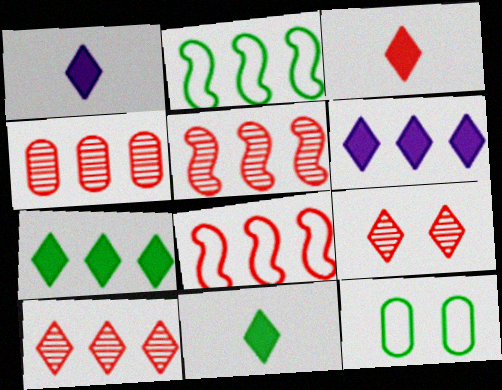[[1, 3, 11], 
[1, 5, 12], 
[2, 4, 6], 
[4, 5, 10]]